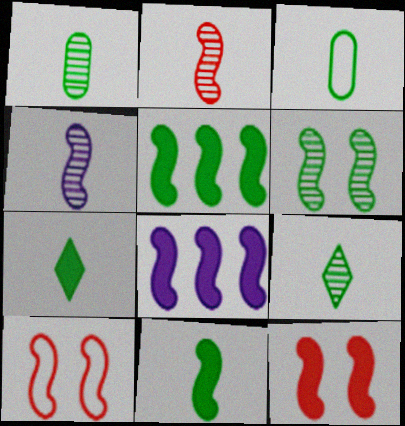[[3, 9, 11], 
[4, 5, 10], 
[8, 11, 12]]